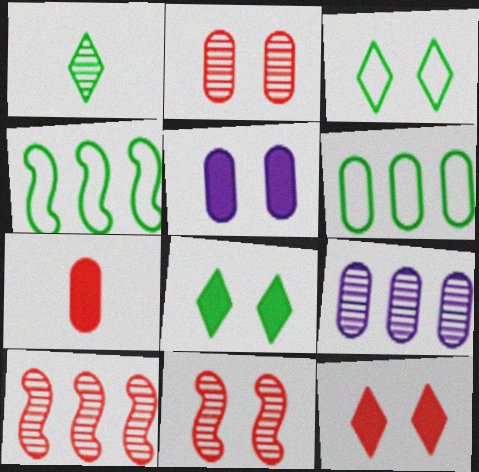[[1, 9, 11], 
[3, 5, 11]]